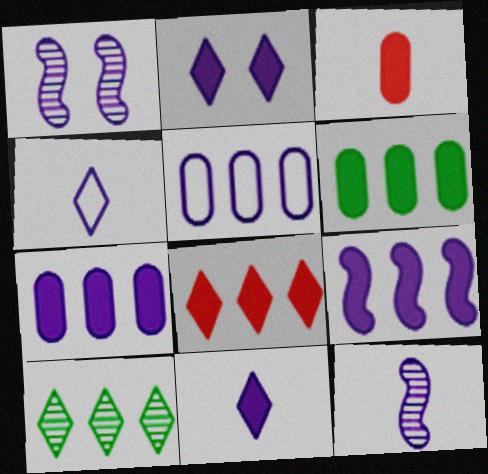[[1, 4, 7], 
[1, 5, 11], 
[2, 5, 12], 
[6, 8, 9]]